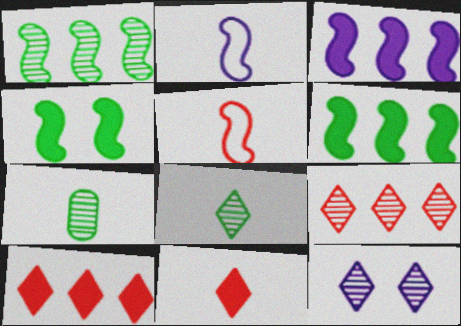[[2, 7, 11], 
[8, 9, 12]]